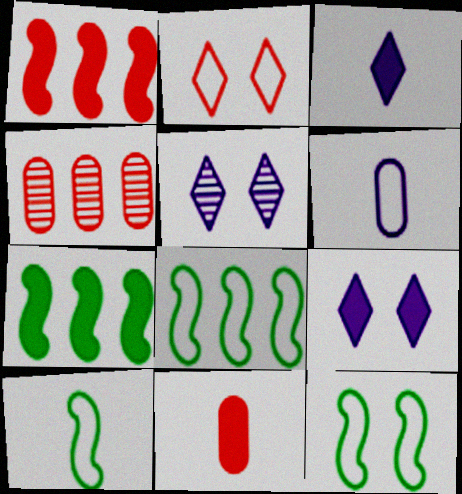[[2, 6, 8], 
[3, 4, 12], 
[4, 9, 10], 
[5, 8, 11], 
[7, 9, 11], 
[8, 10, 12]]